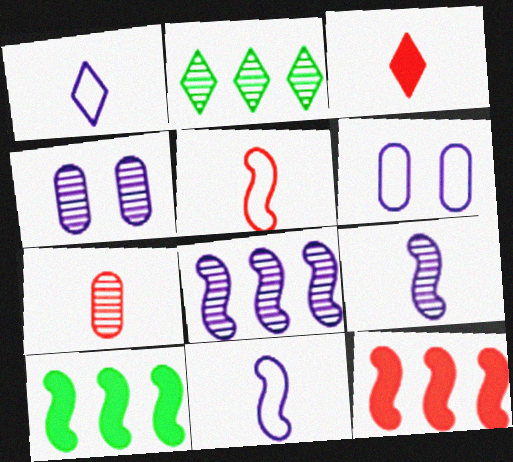[[3, 5, 7]]